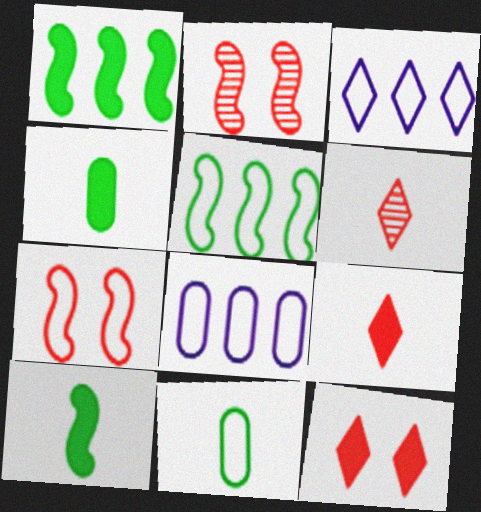[[2, 3, 4], 
[3, 7, 11]]